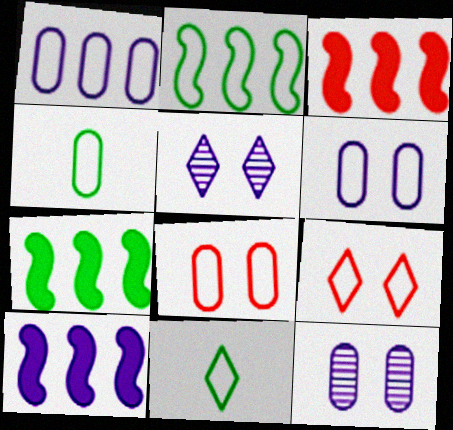[[1, 4, 8], 
[3, 4, 5], 
[3, 7, 10], 
[3, 11, 12]]